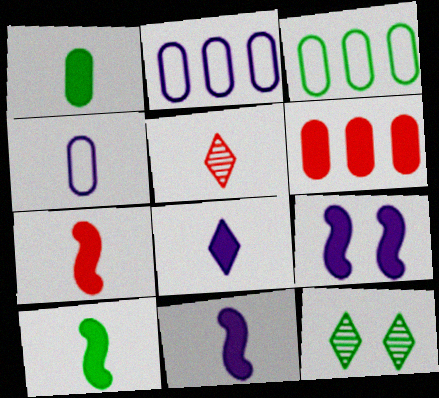[[1, 7, 8], 
[2, 7, 12], 
[3, 5, 9], 
[3, 10, 12], 
[4, 5, 10], 
[7, 10, 11]]